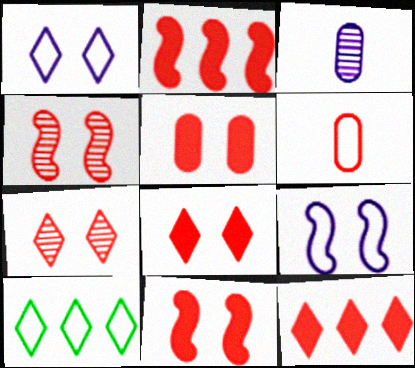[[2, 6, 7], 
[3, 10, 11], 
[4, 6, 12], 
[5, 8, 11], 
[6, 9, 10]]